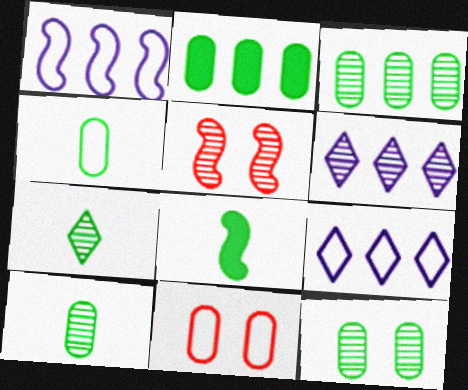[[1, 5, 8], 
[2, 4, 12], 
[3, 10, 12], 
[4, 7, 8], 
[5, 6, 10], 
[6, 8, 11]]